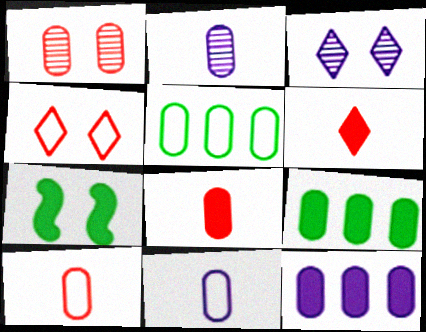[[1, 9, 11], 
[6, 7, 12]]